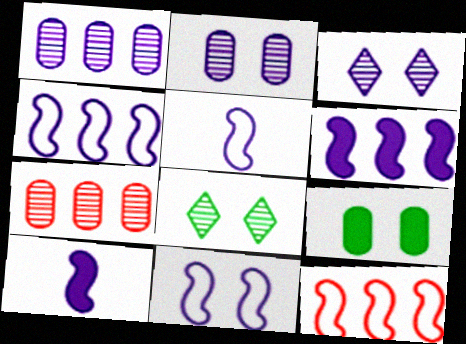[[4, 5, 11]]